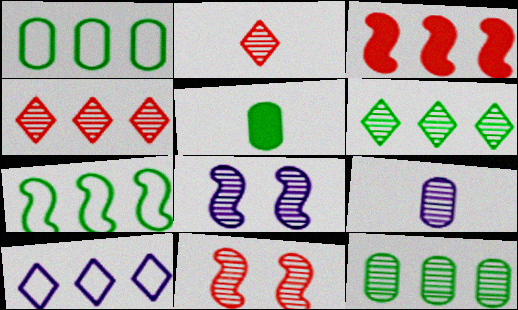[[2, 8, 12], 
[3, 10, 12], 
[5, 10, 11], 
[6, 9, 11]]